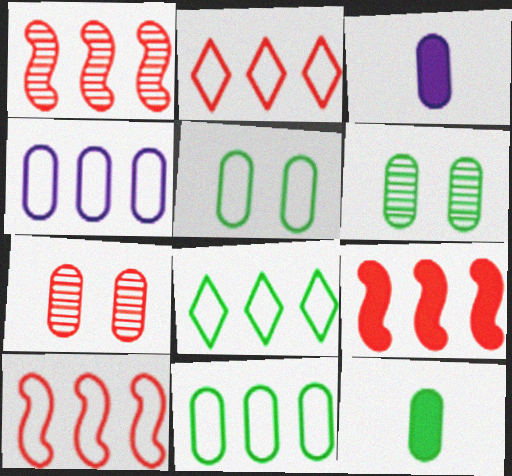[[1, 9, 10], 
[3, 7, 11], 
[4, 7, 12], 
[4, 8, 10], 
[6, 11, 12]]